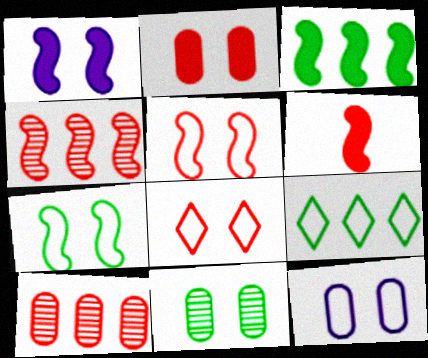[[1, 3, 6], 
[1, 8, 11], 
[2, 11, 12], 
[4, 5, 6], 
[6, 8, 10], 
[7, 8, 12]]